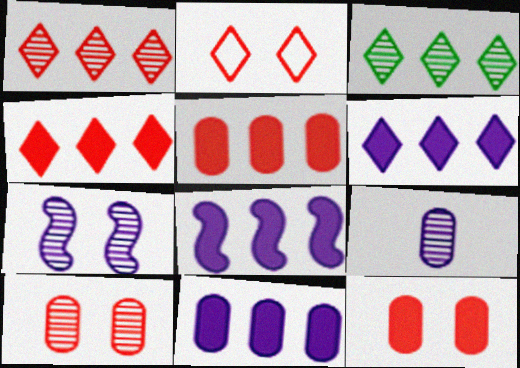[[6, 8, 11]]